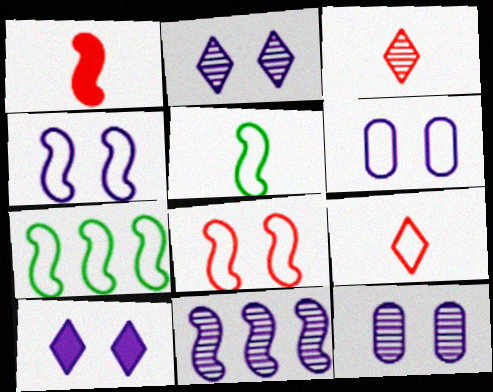[[4, 10, 12], 
[6, 7, 9]]